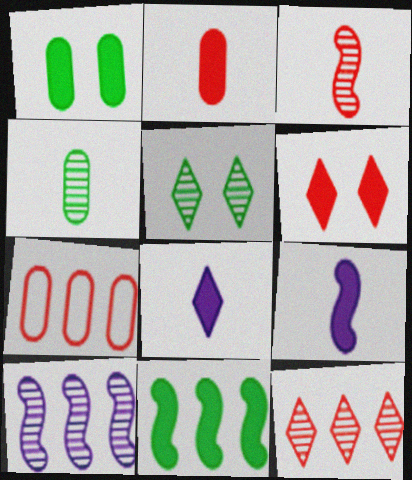[[3, 6, 7], 
[5, 7, 9]]